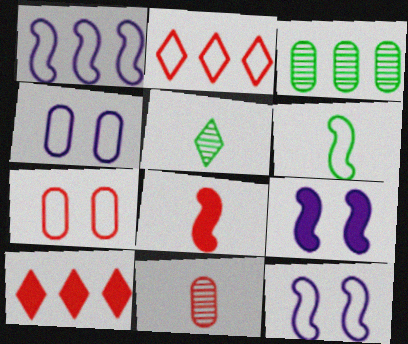[[1, 3, 10], 
[2, 4, 6]]